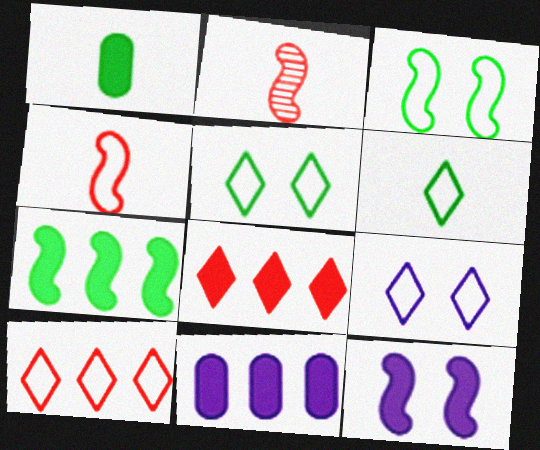[[1, 8, 12], 
[2, 5, 11], 
[6, 9, 10], 
[7, 8, 11]]